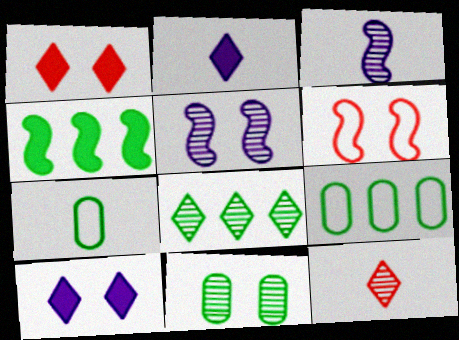[[1, 3, 9], 
[3, 4, 6], 
[4, 8, 9], 
[6, 10, 11]]